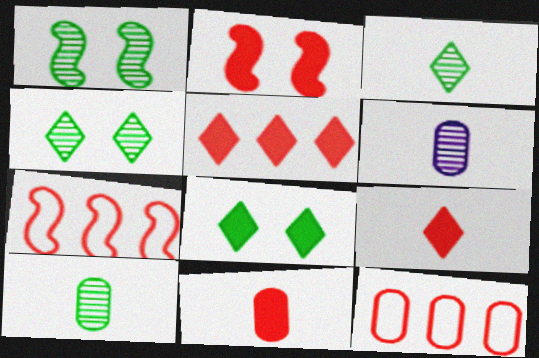[[2, 5, 11], 
[6, 7, 8]]